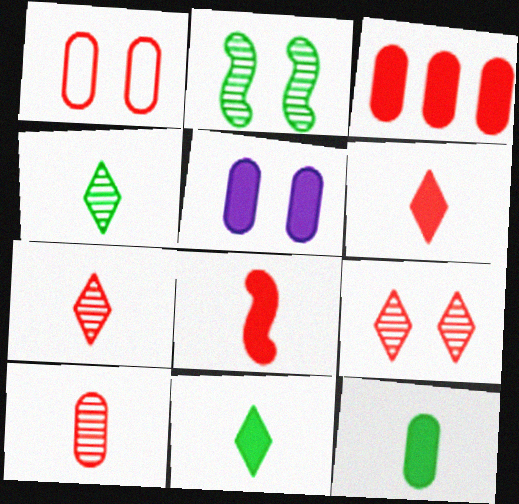[[1, 3, 10], 
[3, 5, 12]]